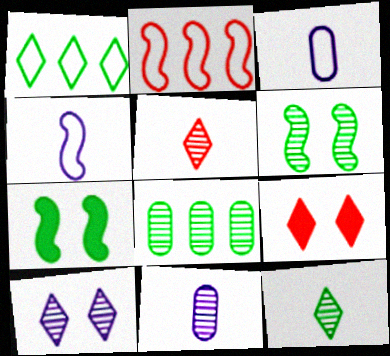[[4, 8, 9], 
[6, 8, 12]]